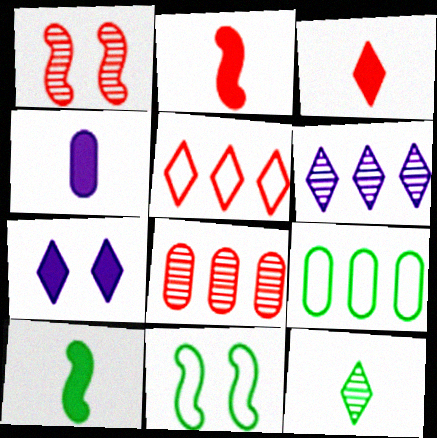[[3, 4, 10], 
[5, 7, 12]]